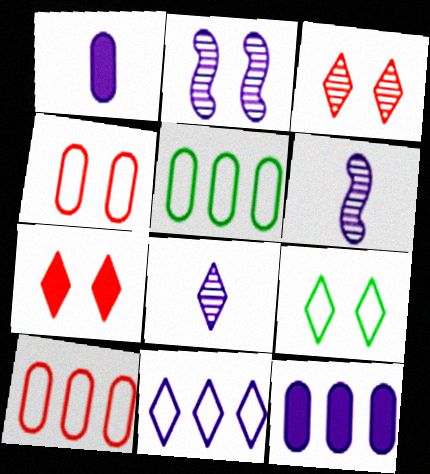[[1, 2, 11], 
[5, 6, 7]]